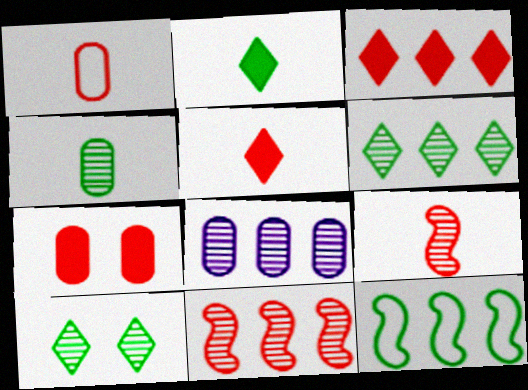[[1, 5, 9], 
[3, 8, 12], 
[6, 8, 11], 
[8, 9, 10]]